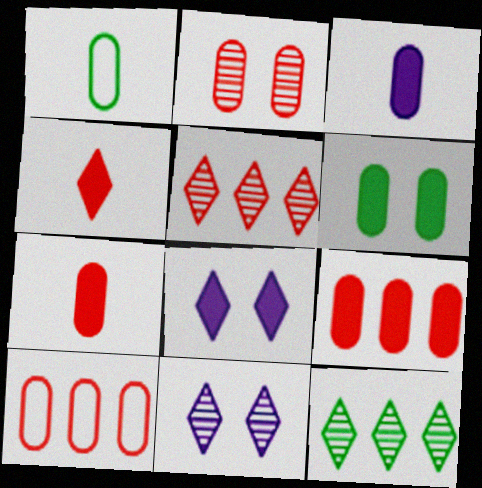[[2, 7, 10], 
[3, 6, 9]]